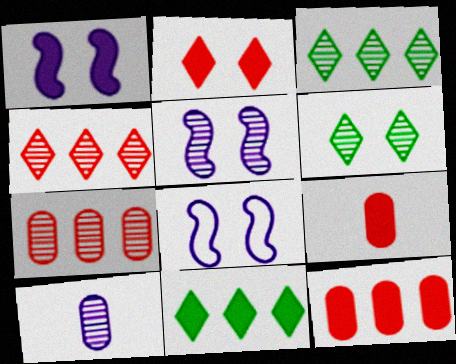[[1, 5, 8], 
[1, 9, 11], 
[3, 8, 9]]